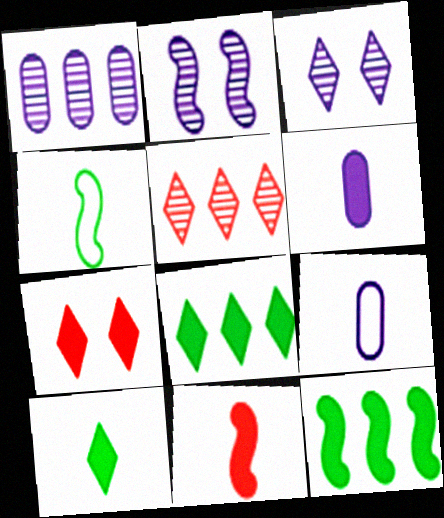[[1, 4, 7], 
[6, 7, 12], 
[6, 10, 11]]